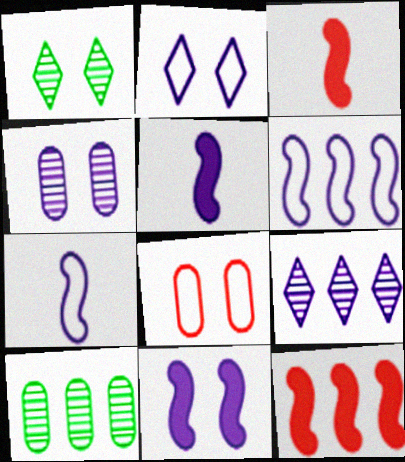[[1, 8, 11], 
[2, 3, 10], 
[2, 4, 11]]